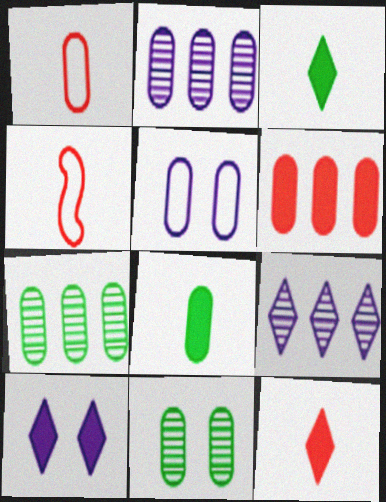[[4, 7, 10]]